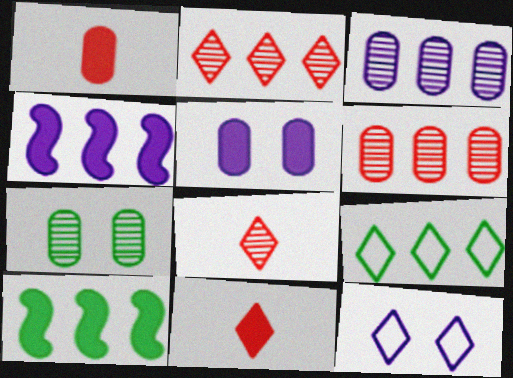[[4, 6, 9], 
[5, 10, 11]]